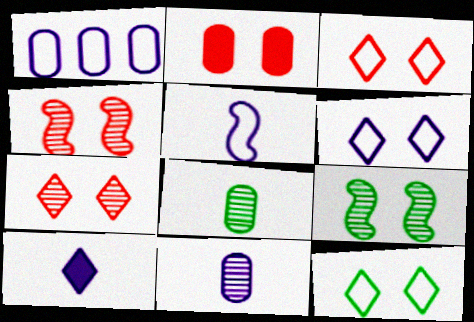[[1, 2, 8], 
[1, 5, 6], 
[2, 3, 4], 
[2, 6, 9], 
[3, 6, 12], 
[5, 10, 11]]